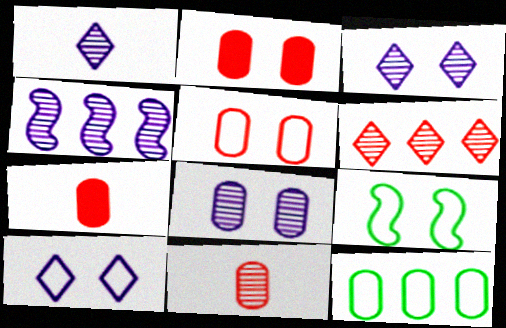[[1, 4, 8], 
[2, 3, 9], 
[5, 9, 10], 
[7, 8, 12]]